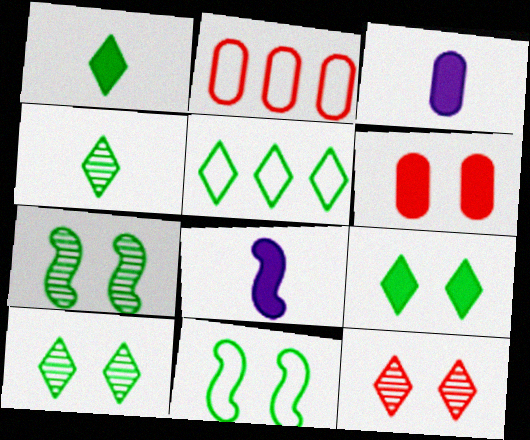[[1, 5, 10], 
[2, 8, 10], 
[4, 5, 9]]